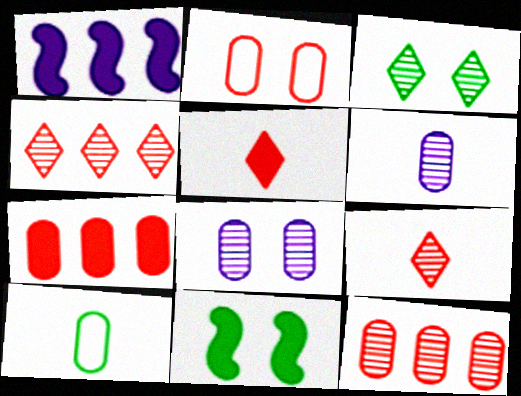[[7, 8, 10]]